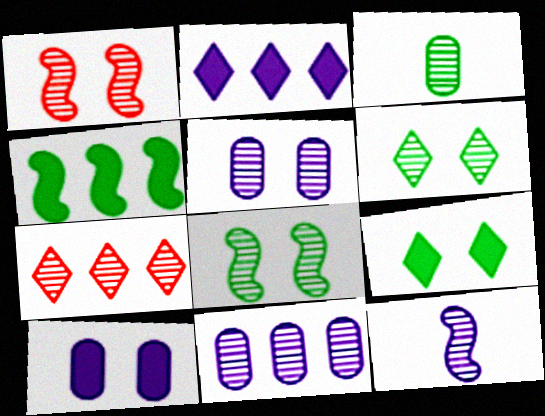[[1, 5, 6]]